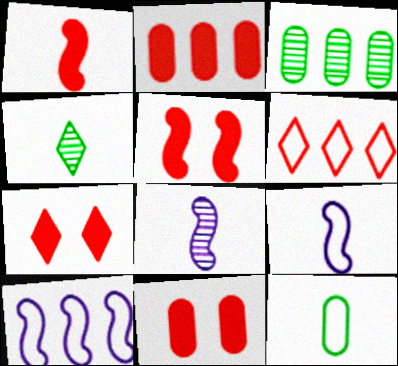[[1, 2, 7], 
[3, 7, 9], 
[4, 10, 11], 
[5, 7, 11]]